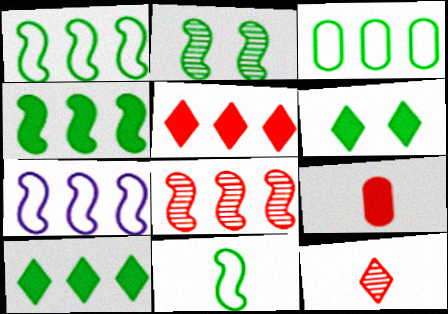[[2, 4, 11], 
[4, 7, 8]]